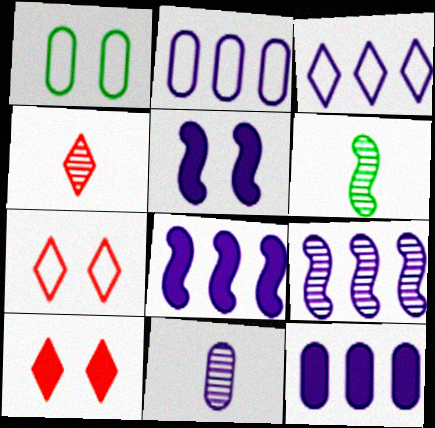[[1, 4, 8], 
[2, 6, 10], 
[3, 5, 11], 
[3, 9, 12], 
[4, 6, 11], 
[6, 7, 12]]